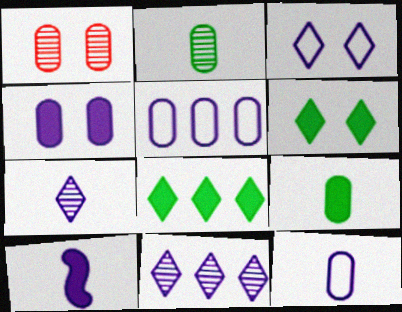[[1, 5, 9], 
[7, 10, 12]]